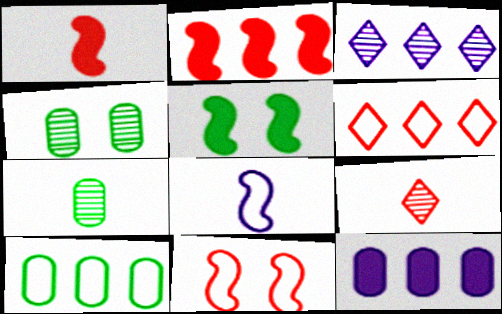[[2, 3, 10]]